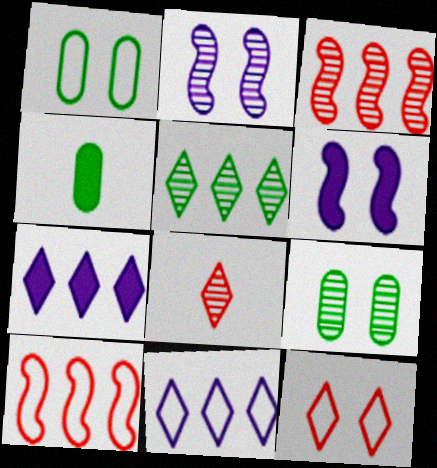[[6, 9, 12]]